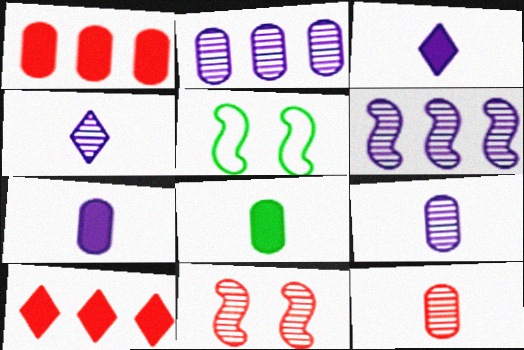[[1, 4, 5], 
[5, 9, 10]]